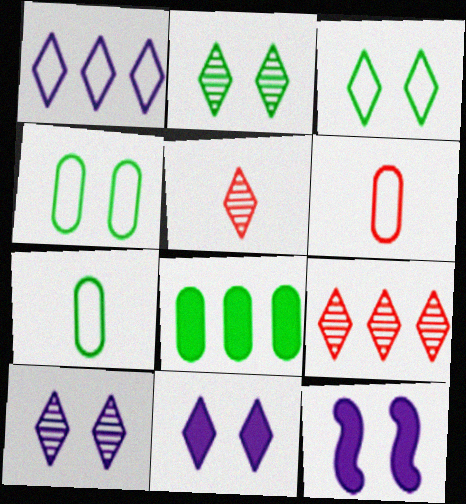[[7, 9, 12]]